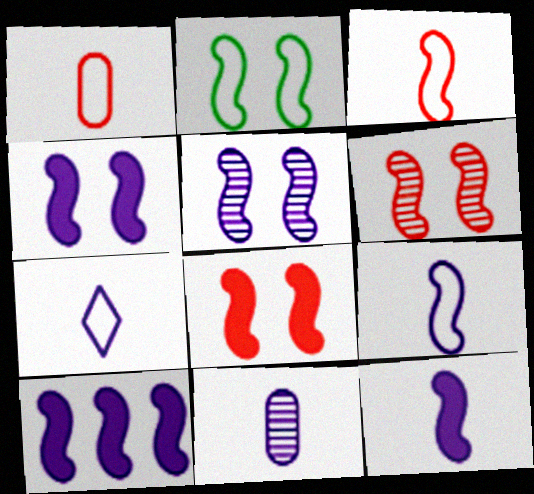[[2, 4, 6], 
[2, 5, 8], 
[4, 10, 12], 
[5, 9, 10], 
[7, 11, 12]]